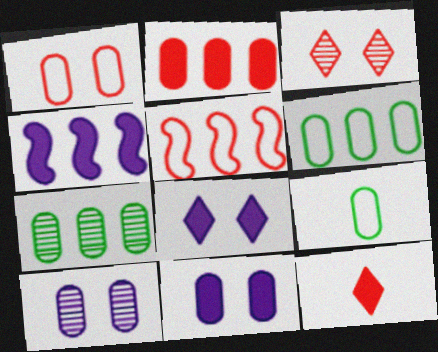[[2, 9, 10], 
[3, 4, 9]]